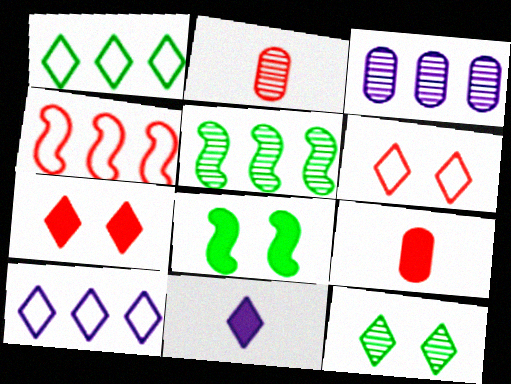[[2, 4, 7], 
[2, 8, 10]]